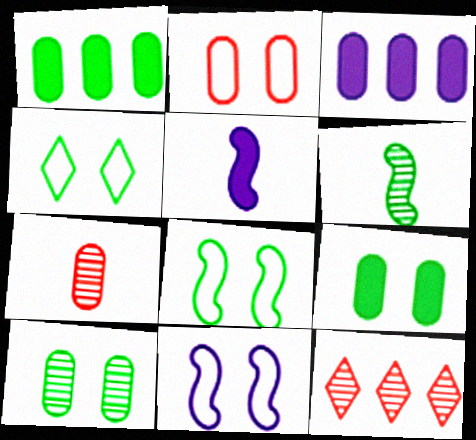[[1, 4, 6], 
[2, 4, 11]]